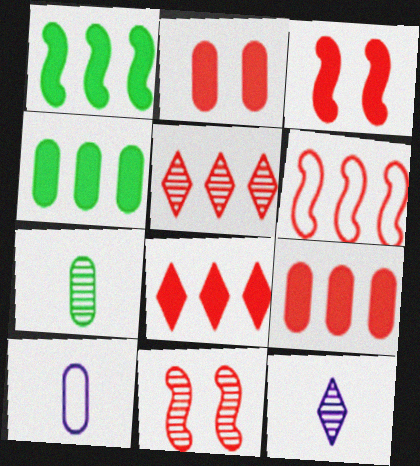[[5, 6, 9]]